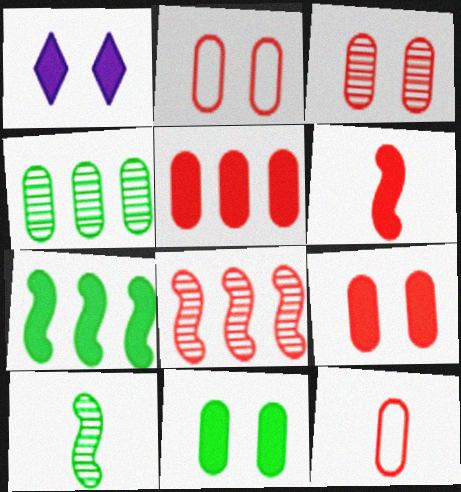[[2, 3, 9], 
[3, 5, 12]]